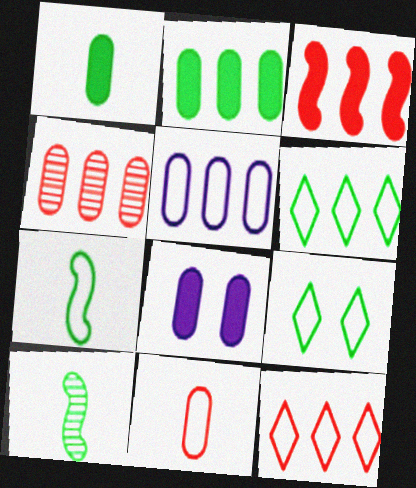[[2, 4, 5], 
[2, 9, 10], 
[3, 4, 12], 
[8, 10, 12]]